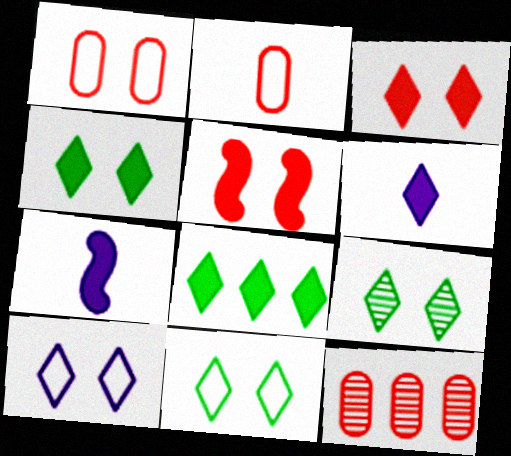[[3, 6, 8], 
[3, 9, 10], 
[4, 9, 11], 
[7, 11, 12]]